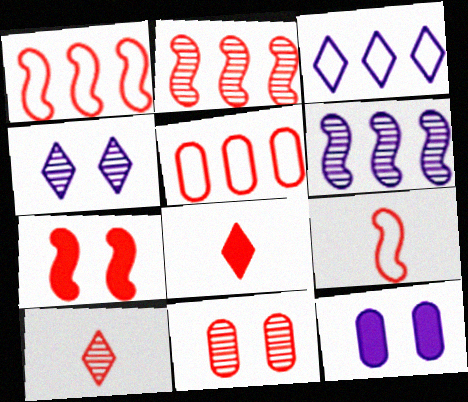[[1, 8, 11], 
[2, 7, 9], 
[2, 10, 11], 
[5, 7, 10]]